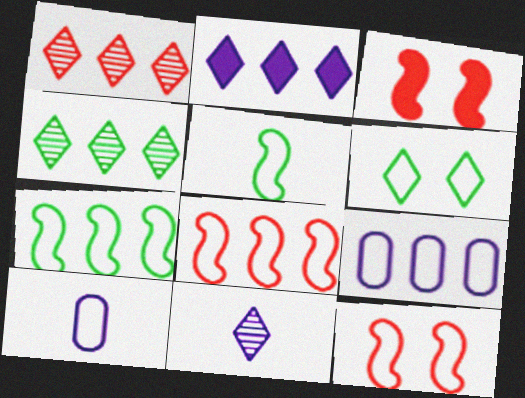[[3, 4, 10], 
[6, 8, 10]]